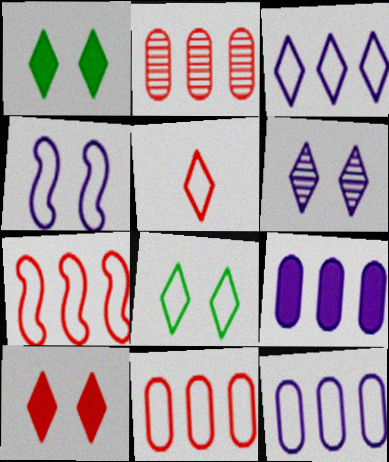[[3, 5, 8], 
[6, 8, 10]]